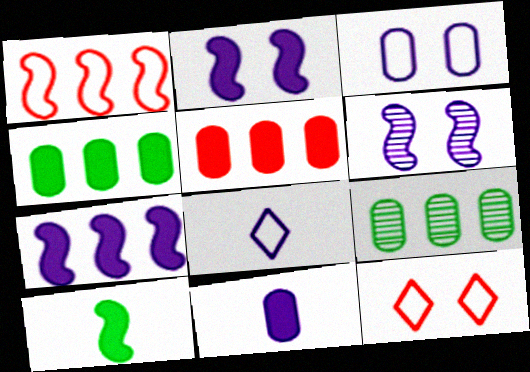[[1, 6, 10]]